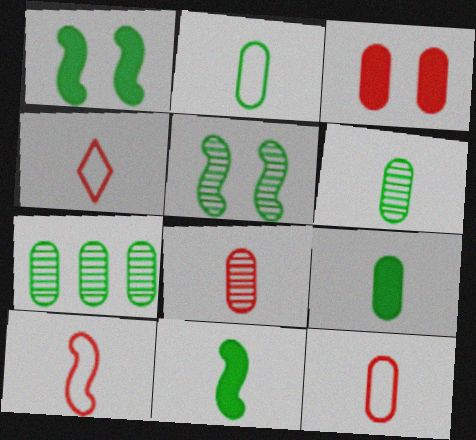[[2, 6, 9], 
[4, 10, 12]]